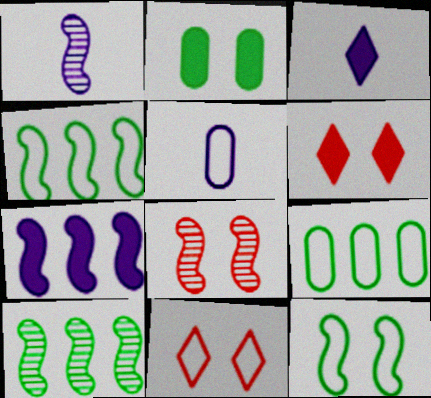[[1, 3, 5], 
[1, 6, 9], 
[1, 8, 10], 
[3, 8, 9], 
[4, 5, 11], 
[5, 6, 10]]